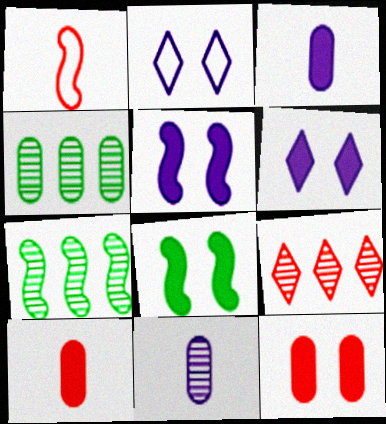[[1, 4, 6], 
[1, 5, 7], 
[1, 9, 12], 
[2, 7, 10], 
[6, 8, 12]]